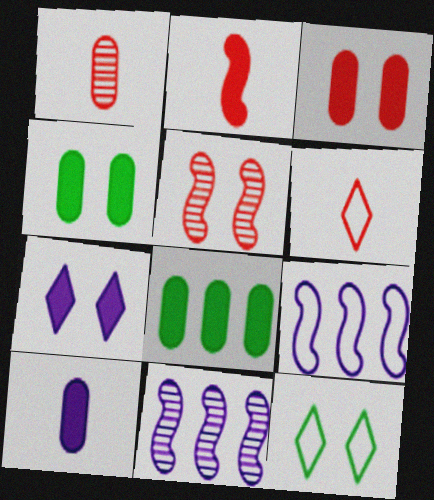[[1, 2, 6], 
[2, 7, 8], 
[3, 8, 10], 
[4, 6, 11]]